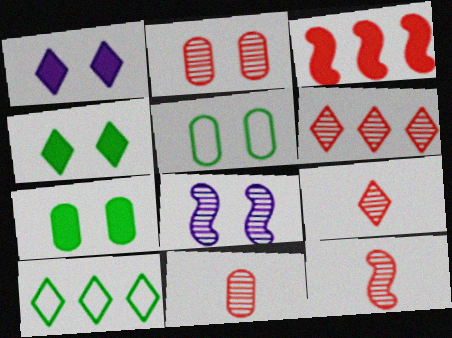[[1, 9, 10], 
[2, 6, 12], 
[9, 11, 12]]